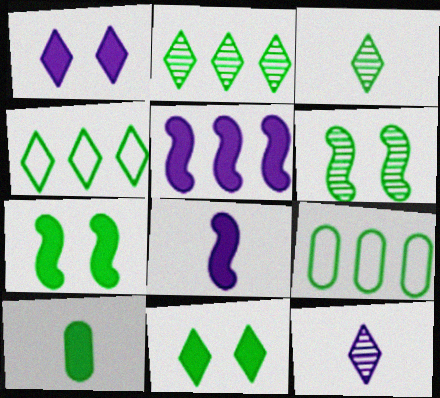[[3, 4, 11], 
[3, 7, 9], 
[4, 6, 10]]